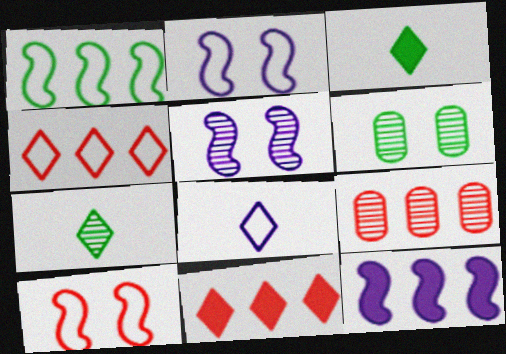[[1, 3, 6], 
[2, 3, 9], 
[5, 7, 9]]